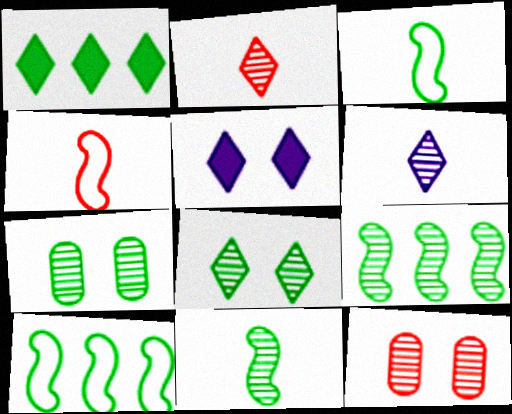[[1, 3, 7], 
[6, 9, 12]]